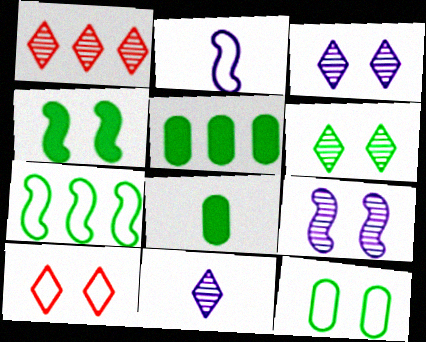[[1, 6, 11], 
[4, 6, 12], 
[6, 7, 8]]